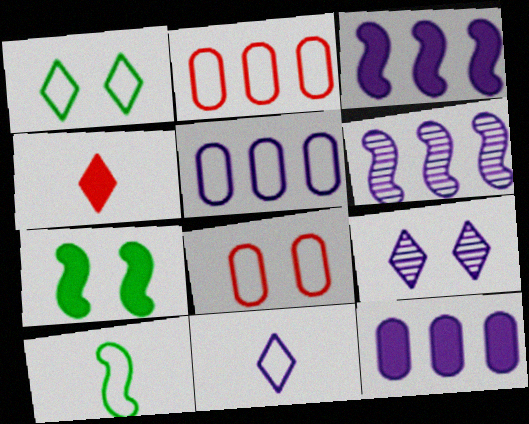[[4, 7, 12], 
[7, 8, 9]]